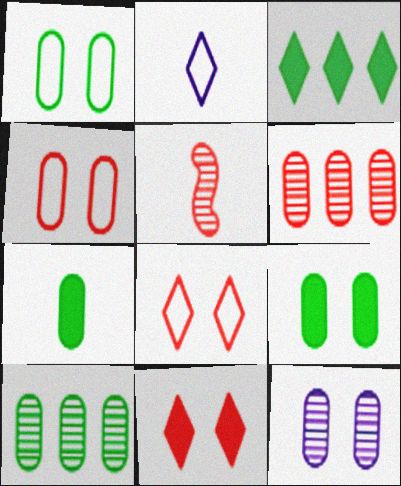[[1, 7, 10], 
[2, 5, 7], 
[4, 9, 12]]